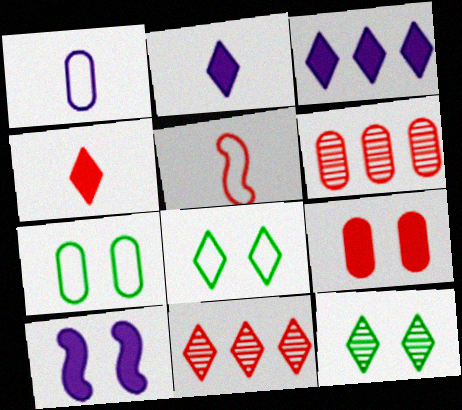[[2, 8, 11], 
[5, 9, 11]]